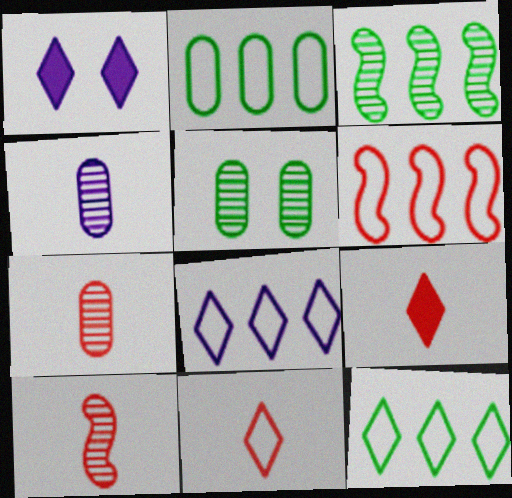[[1, 2, 10], 
[2, 6, 8]]